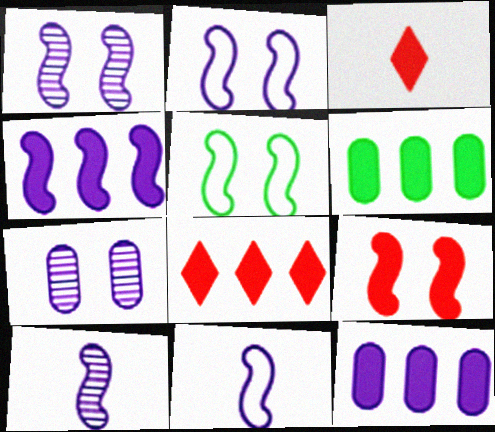[[1, 4, 11], 
[1, 5, 9], 
[2, 4, 10], 
[4, 6, 8]]